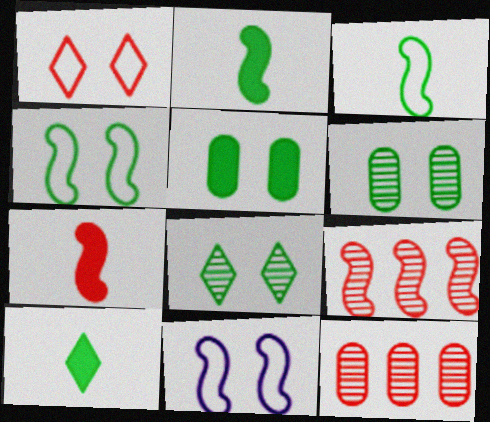[[1, 7, 12], 
[2, 9, 11], 
[4, 5, 8], 
[10, 11, 12]]